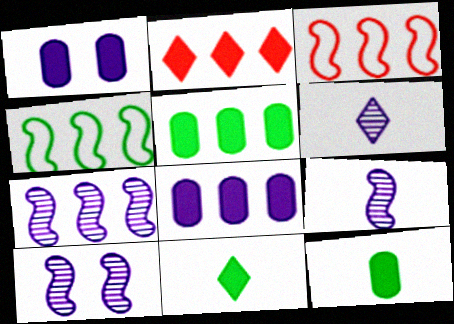[[7, 9, 10]]